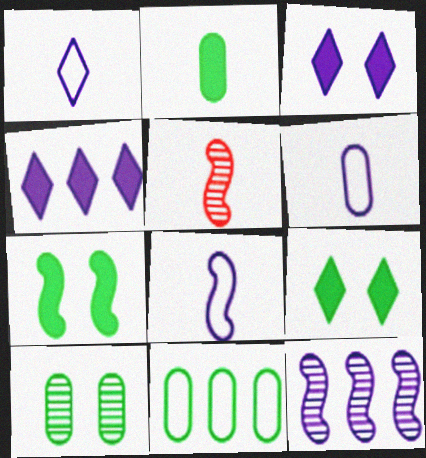[[1, 2, 5], 
[1, 6, 8], 
[2, 10, 11], 
[3, 5, 11], 
[3, 6, 12]]